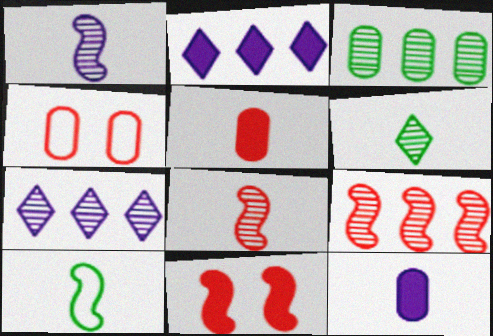[[3, 4, 12], 
[3, 7, 9]]